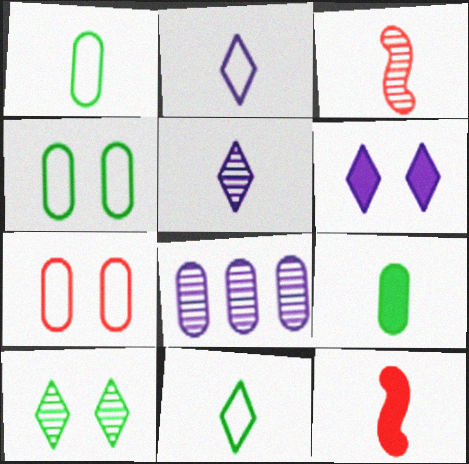[[1, 5, 12], 
[2, 3, 9], 
[3, 8, 10], 
[7, 8, 9]]